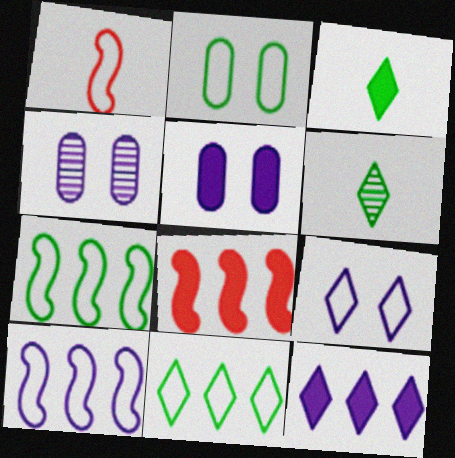[[3, 5, 8]]